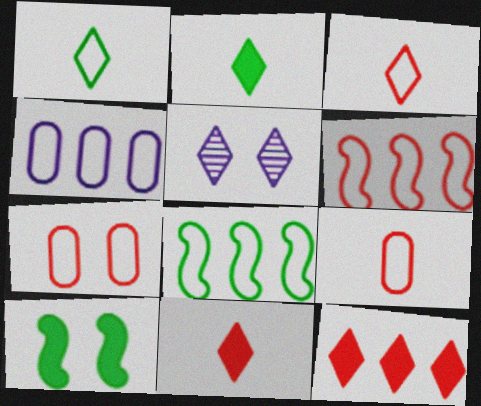[[1, 5, 12], 
[3, 6, 7], 
[5, 7, 10]]